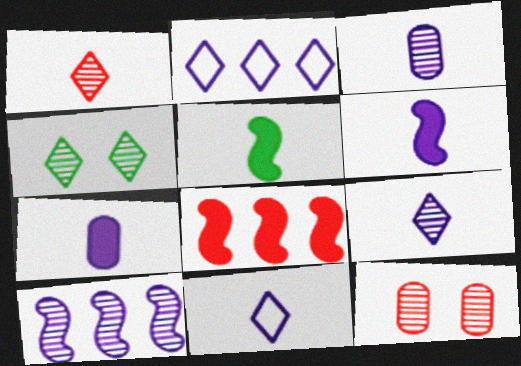[[2, 5, 12], 
[3, 6, 11]]